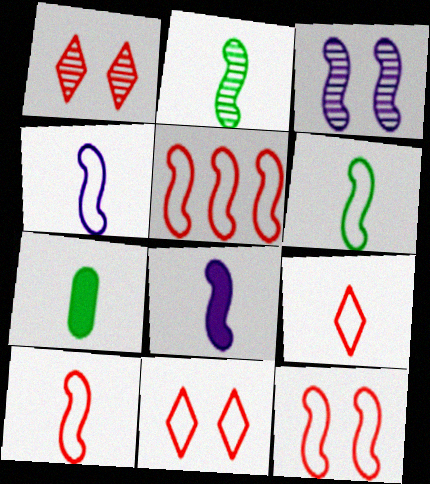[[2, 8, 10], 
[4, 6, 10], 
[5, 10, 12]]